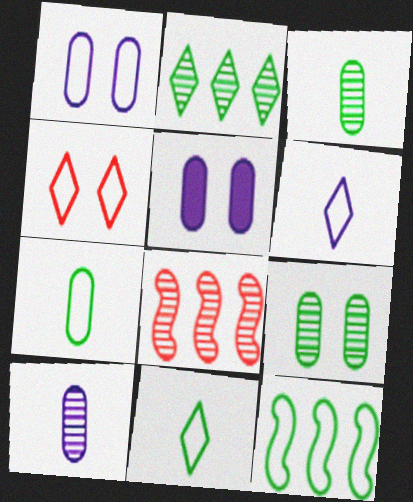[[5, 8, 11]]